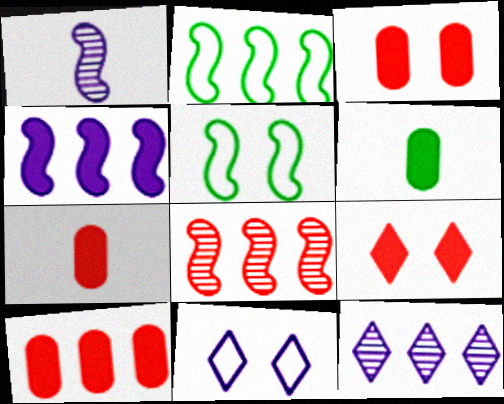[[2, 4, 8], 
[2, 10, 12], 
[3, 7, 10], 
[4, 6, 9], 
[5, 7, 12], 
[6, 8, 11]]